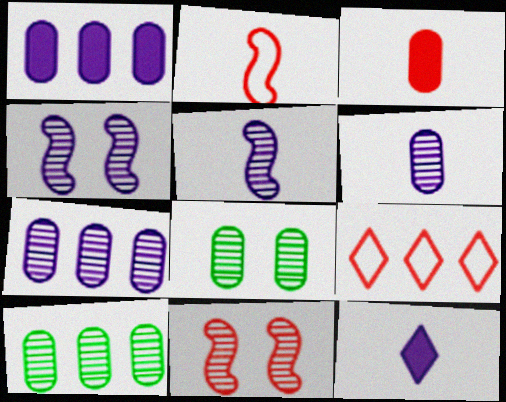[[3, 9, 11]]